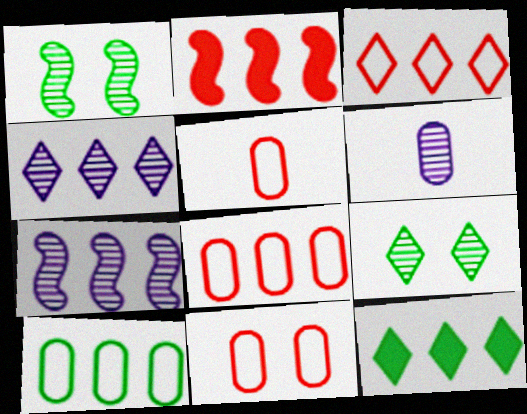[[2, 4, 10], 
[3, 4, 12], 
[5, 8, 11], 
[7, 8, 12]]